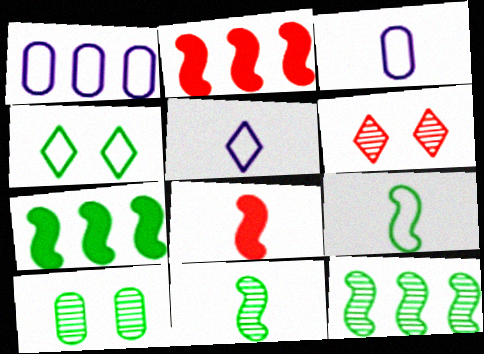[[2, 5, 10], 
[3, 6, 7]]